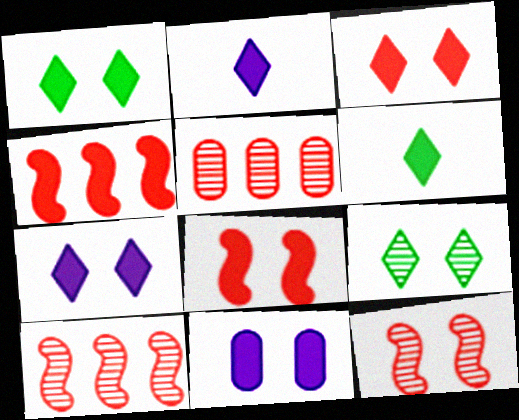[[1, 3, 7], 
[1, 8, 11], 
[4, 6, 11]]